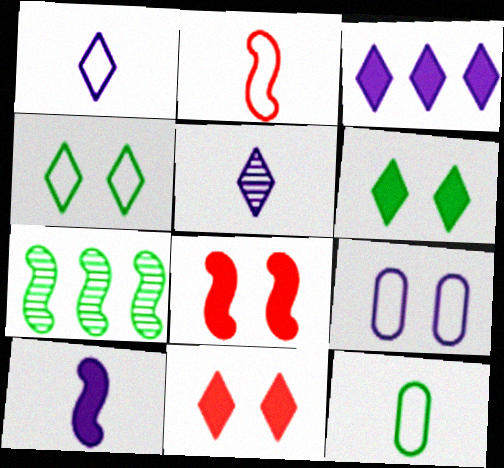[[1, 2, 12], 
[6, 7, 12]]